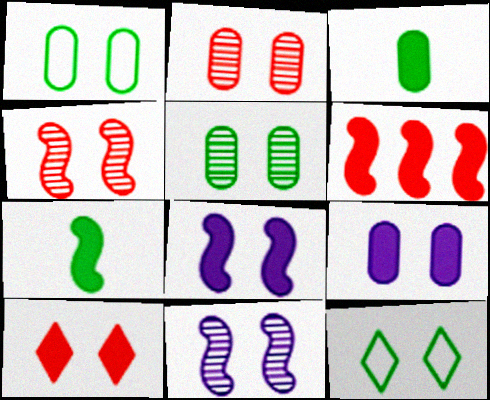[[1, 2, 9], 
[1, 10, 11], 
[2, 8, 12], 
[4, 9, 12], 
[6, 7, 8]]